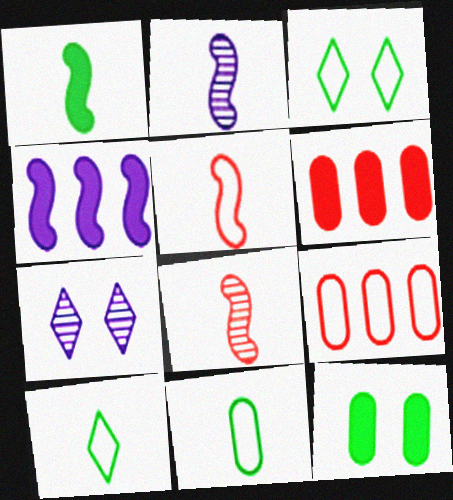[[1, 2, 5], 
[1, 7, 9], 
[2, 3, 6]]